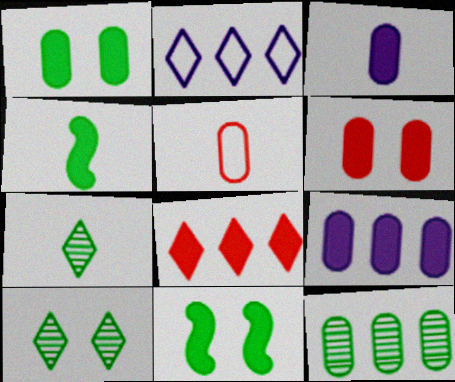[[3, 8, 11]]